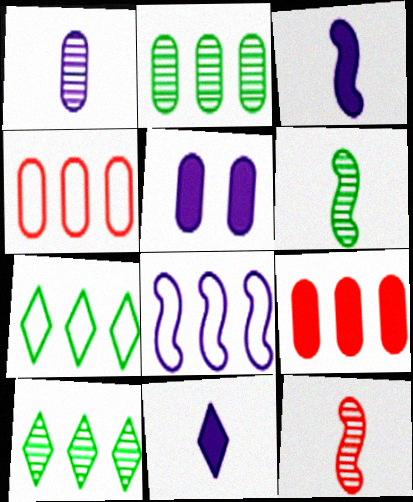[[4, 7, 8], 
[5, 7, 12], 
[8, 9, 10]]